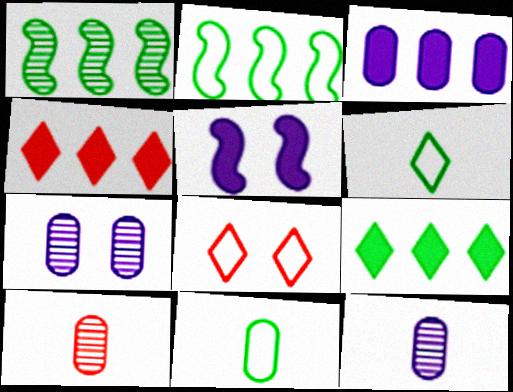[]